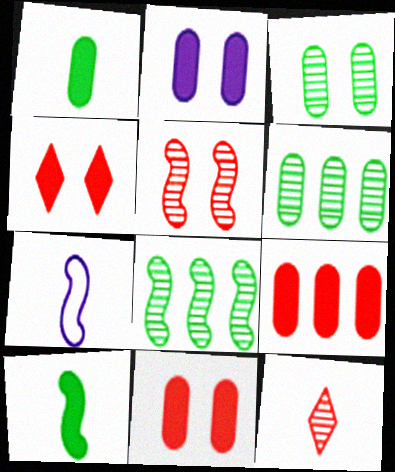[[1, 2, 9], 
[1, 7, 12], 
[4, 6, 7]]